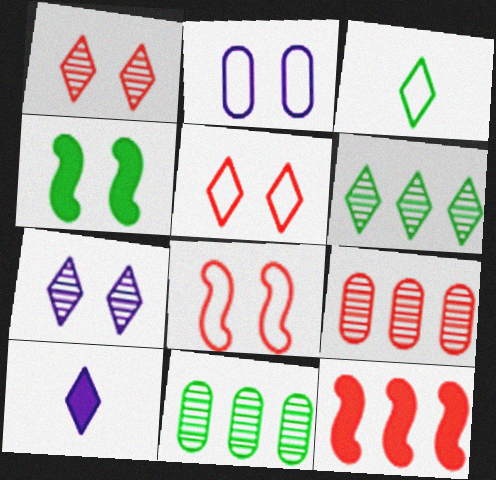[[1, 2, 4], 
[3, 4, 11], 
[5, 6, 10], 
[8, 10, 11]]